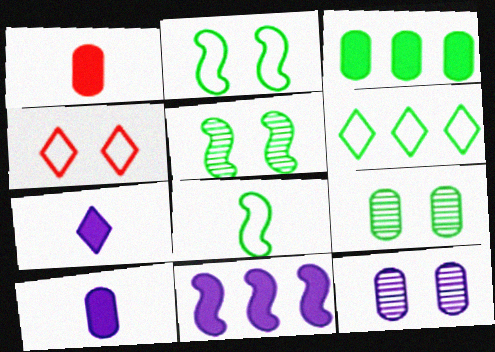[]